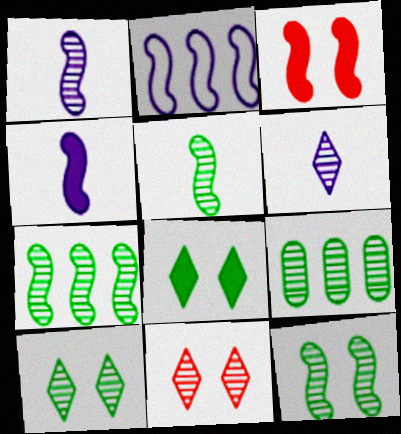[[1, 9, 11], 
[2, 3, 5], 
[5, 7, 12], 
[5, 9, 10]]